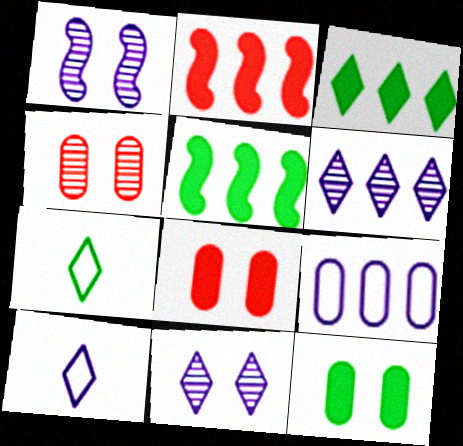[[4, 5, 10]]